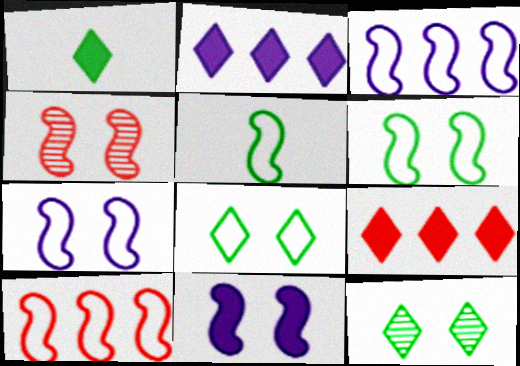[[4, 6, 11], 
[5, 7, 10]]